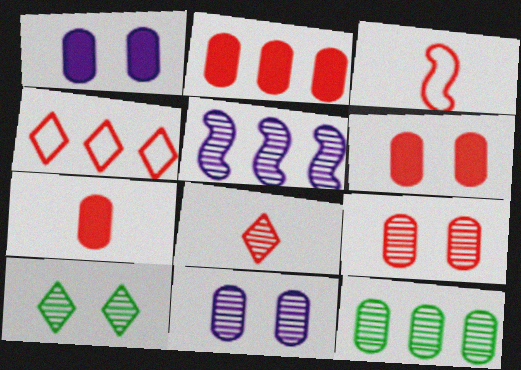[[2, 6, 7], 
[3, 7, 8]]